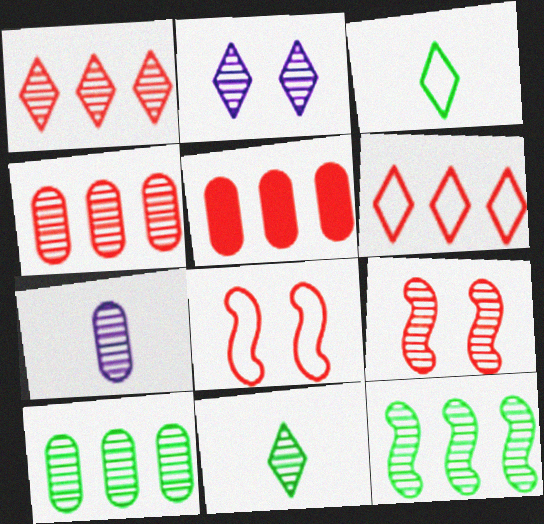[[1, 2, 11]]